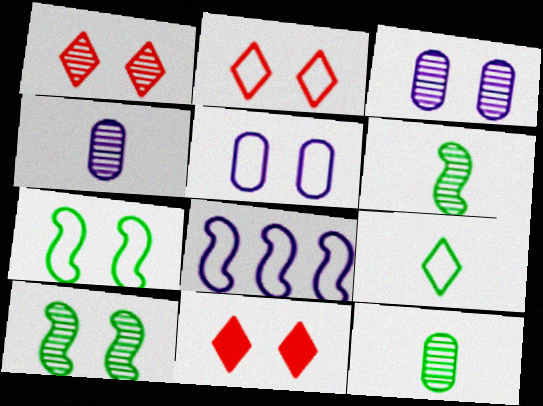[[1, 2, 11], 
[1, 3, 10], 
[2, 5, 7], 
[3, 7, 11], 
[5, 10, 11], 
[8, 11, 12]]